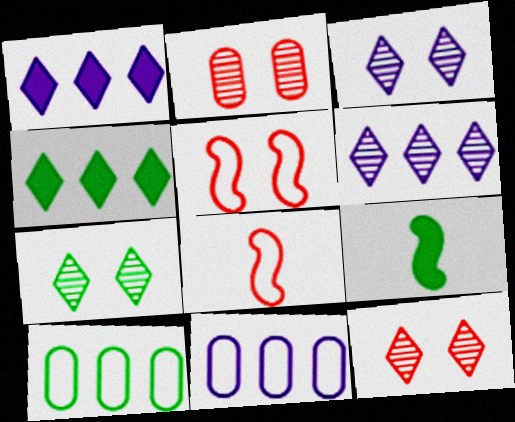[[3, 7, 12], 
[7, 9, 10], 
[9, 11, 12]]